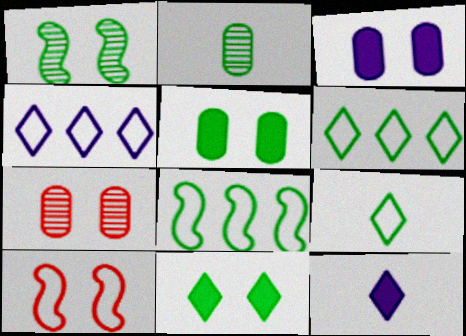[[2, 8, 11], 
[7, 8, 12]]